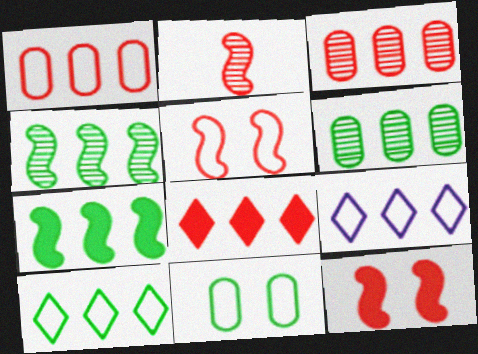[[3, 7, 9], 
[6, 7, 10]]